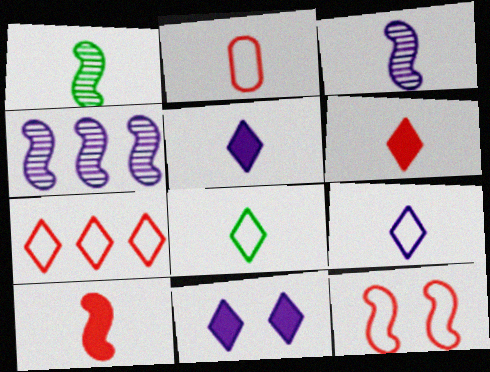[[1, 2, 5], 
[2, 7, 12]]